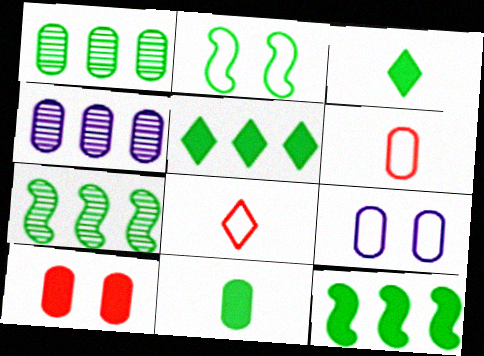[[1, 2, 3]]